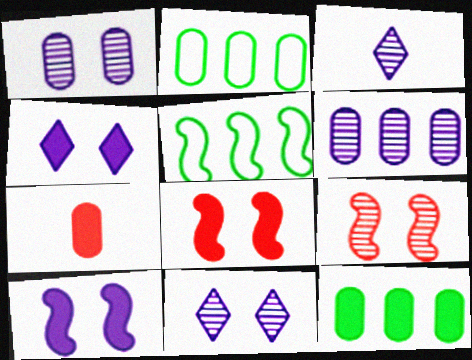[[1, 2, 7], 
[2, 3, 8], 
[5, 7, 11]]